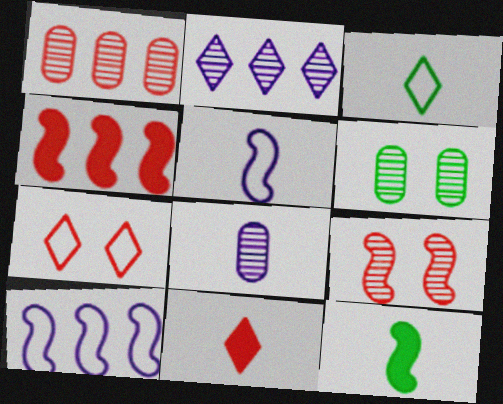[[1, 6, 8], 
[6, 10, 11], 
[9, 10, 12]]